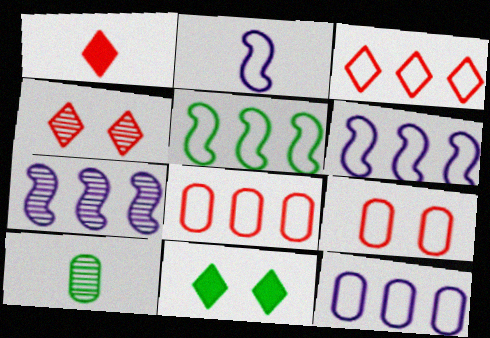[[1, 2, 10], 
[1, 3, 4], 
[3, 5, 12], 
[4, 7, 10], 
[5, 10, 11]]